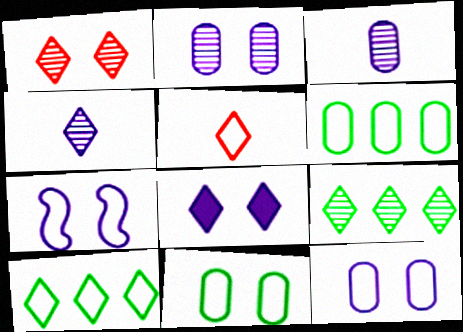[[1, 4, 9], 
[2, 7, 8], 
[5, 6, 7], 
[5, 8, 9]]